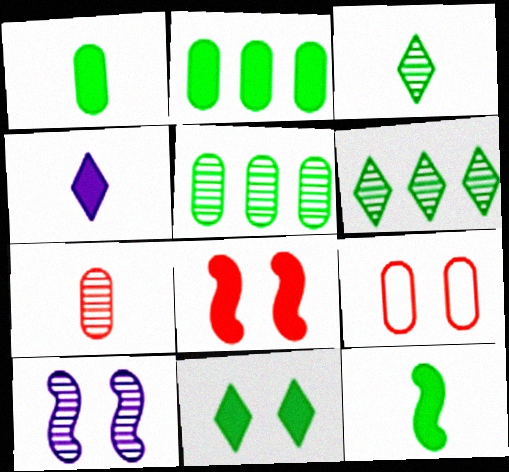[[2, 4, 8], 
[2, 11, 12], 
[6, 7, 10], 
[9, 10, 11]]